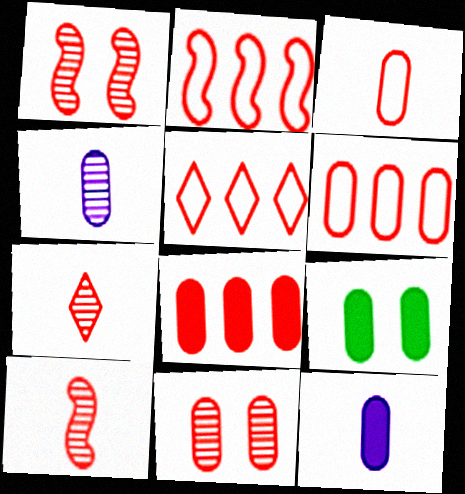[[2, 5, 6], 
[3, 8, 11], 
[4, 6, 9], 
[8, 9, 12]]